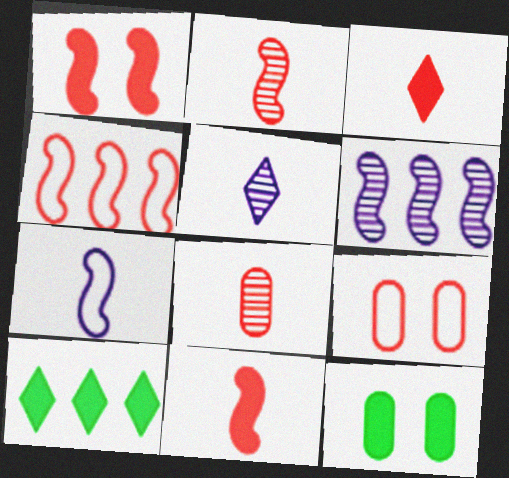[[1, 2, 4], 
[4, 5, 12]]